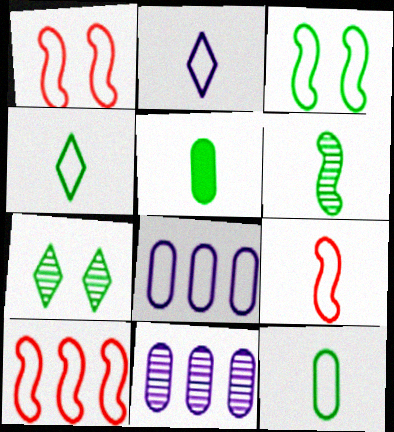[[1, 4, 8], 
[1, 9, 10], 
[2, 9, 12], 
[4, 5, 6]]